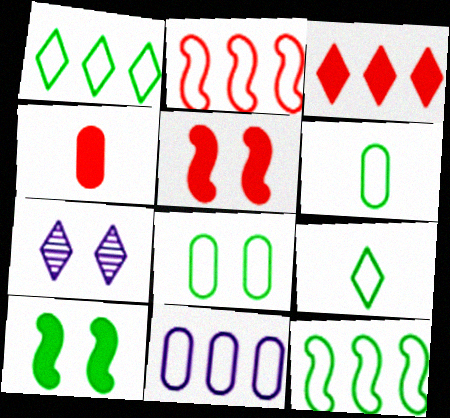[[1, 2, 11], 
[3, 4, 5], 
[3, 7, 9], 
[4, 7, 12], 
[5, 7, 8], 
[8, 9, 12]]